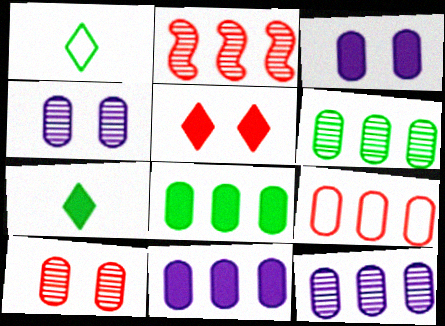[[1, 2, 3], 
[6, 9, 11], 
[8, 9, 12]]